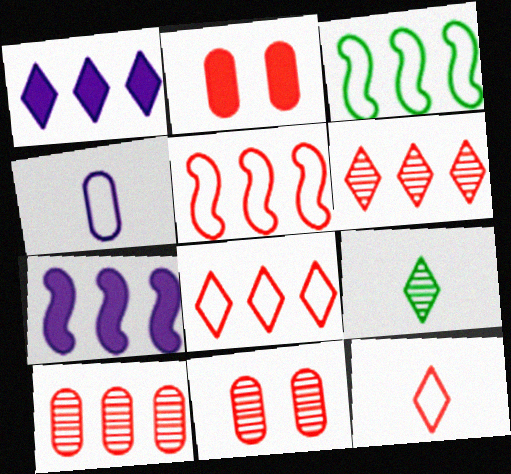[[1, 3, 10]]